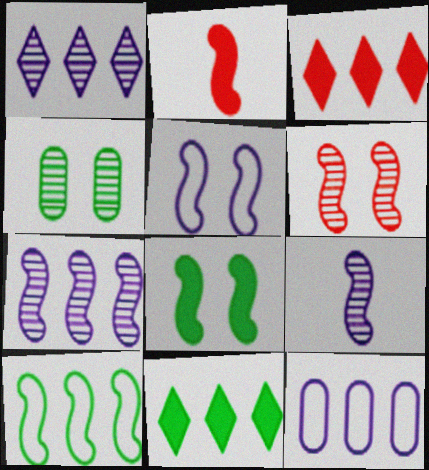[[5, 6, 8]]